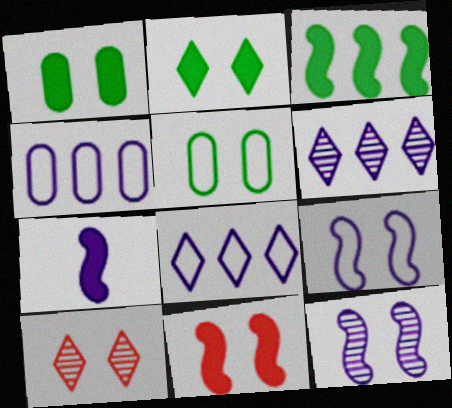[[1, 9, 10], 
[3, 7, 11]]